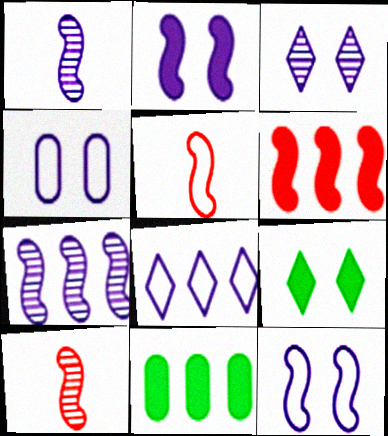[[2, 3, 4], 
[3, 5, 11]]